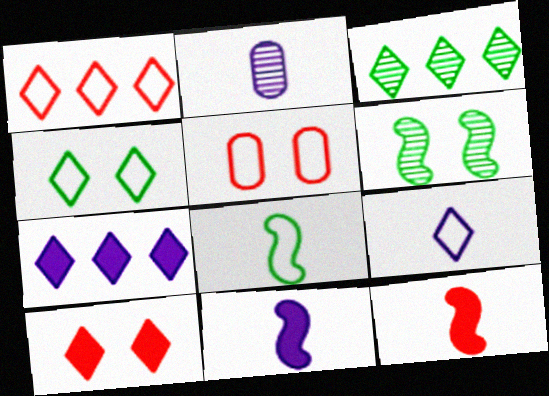[[1, 3, 7], 
[1, 4, 9], 
[2, 9, 11], 
[3, 5, 11], 
[3, 9, 10]]